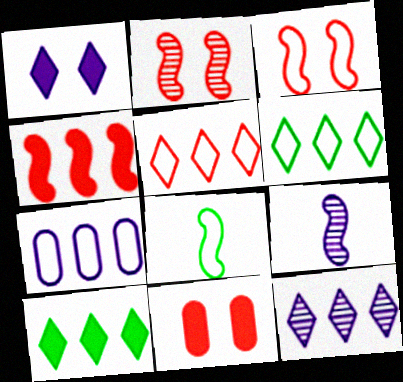[[1, 7, 9], 
[5, 10, 12], 
[6, 9, 11], 
[8, 11, 12]]